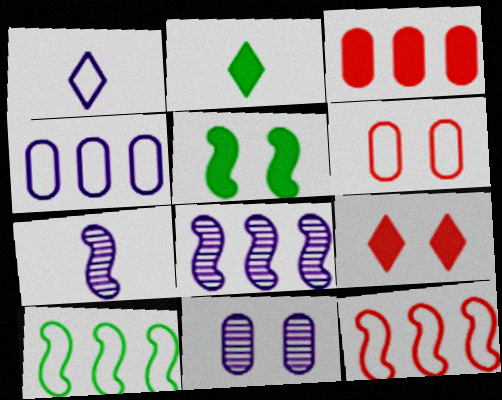[[1, 6, 10], 
[2, 6, 8], 
[2, 11, 12], 
[5, 7, 12]]